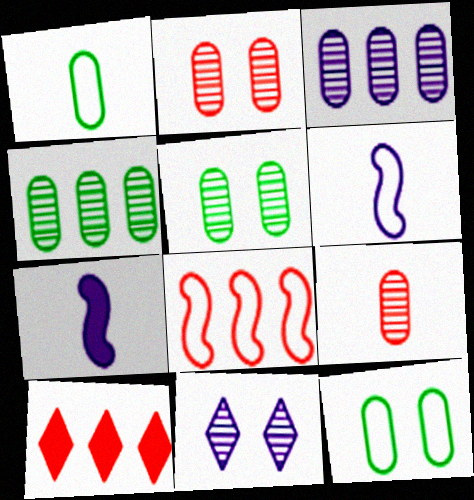[[3, 5, 9], 
[5, 6, 10]]